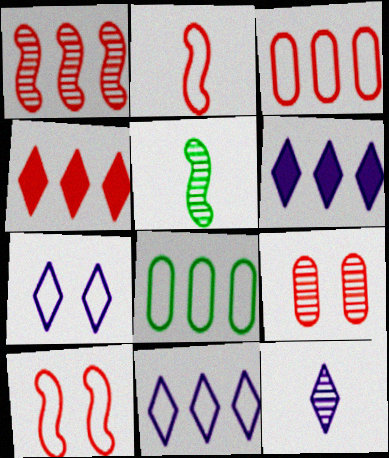[[1, 3, 4], 
[1, 6, 8], 
[2, 4, 9], 
[2, 7, 8], 
[6, 7, 12]]